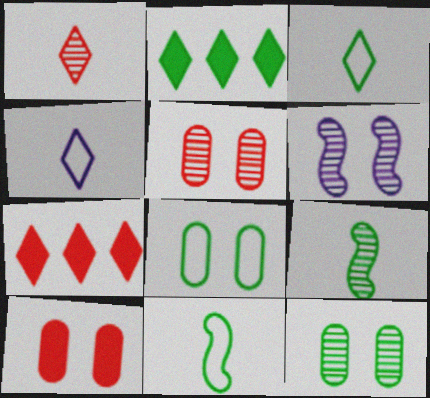[[2, 8, 9], 
[2, 11, 12]]